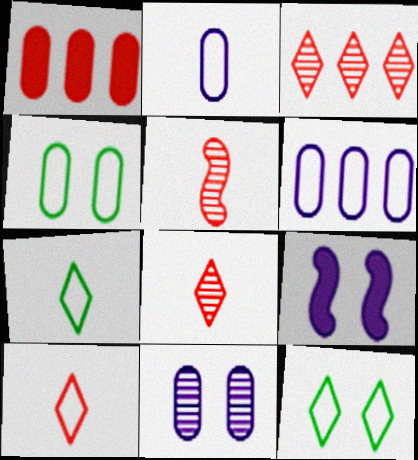[]